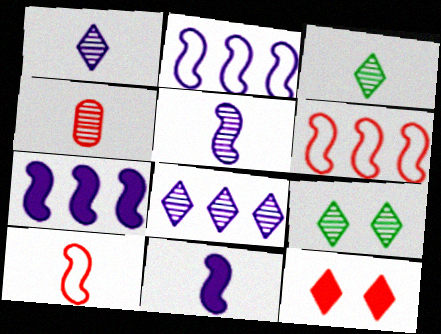[[3, 4, 5], 
[4, 6, 12]]